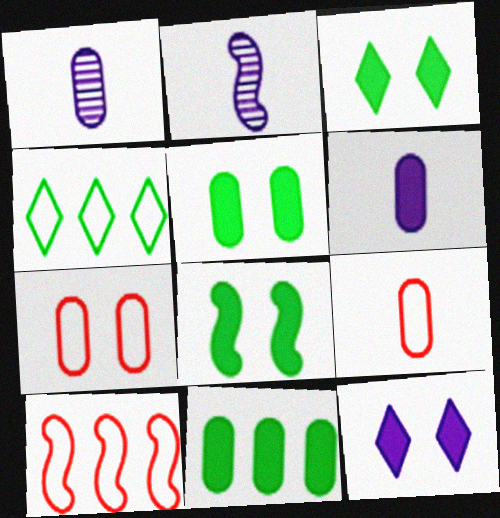[[1, 3, 10], 
[1, 7, 11], 
[2, 8, 10], 
[3, 5, 8]]